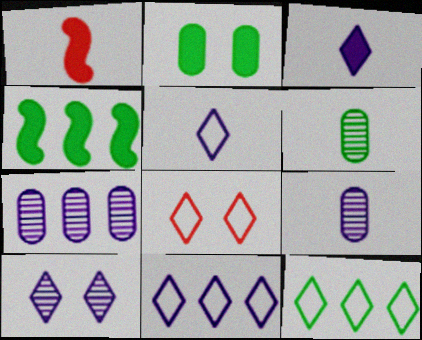[[1, 5, 6], 
[3, 10, 11], 
[4, 8, 9], 
[5, 8, 12]]